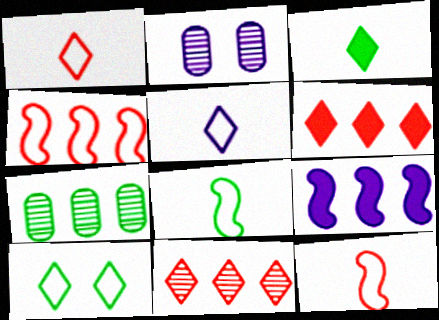[[2, 3, 4], 
[2, 5, 9], 
[2, 6, 8]]